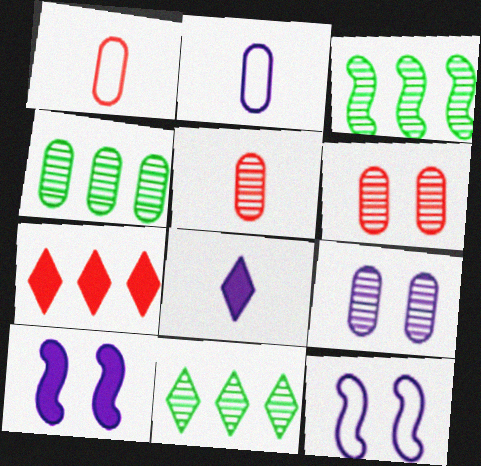[[1, 10, 11], 
[3, 4, 11], 
[4, 5, 9]]